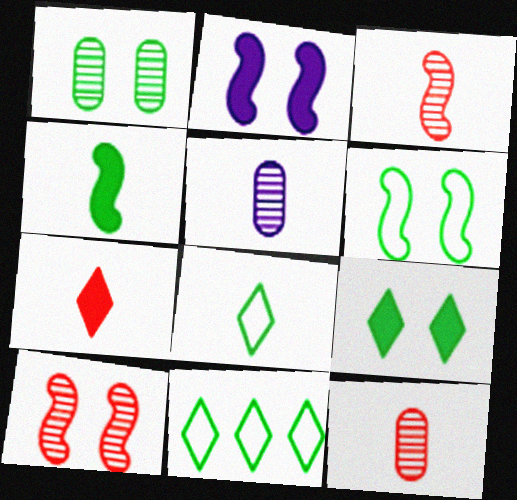[[1, 4, 11], 
[1, 6, 9], 
[2, 6, 10], 
[2, 11, 12]]